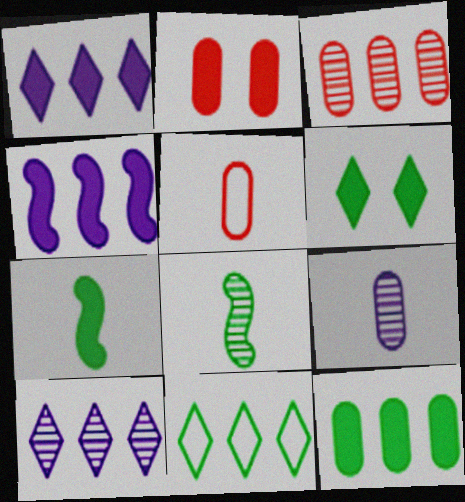[[1, 2, 7], 
[2, 3, 5], 
[3, 4, 11], 
[6, 7, 12]]